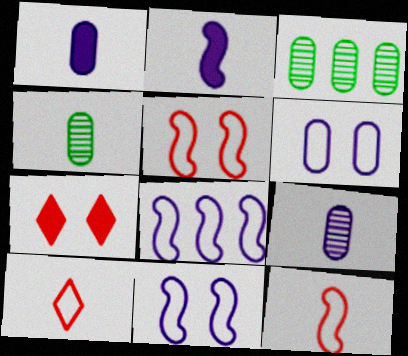[[2, 4, 10], 
[4, 7, 8]]